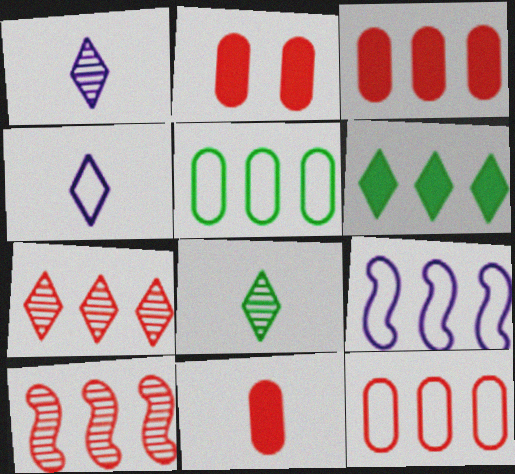[[2, 3, 11], 
[2, 8, 9]]